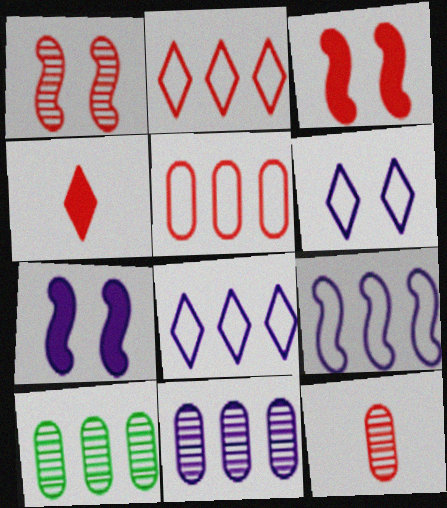[[1, 4, 5], 
[2, 3, 12]]